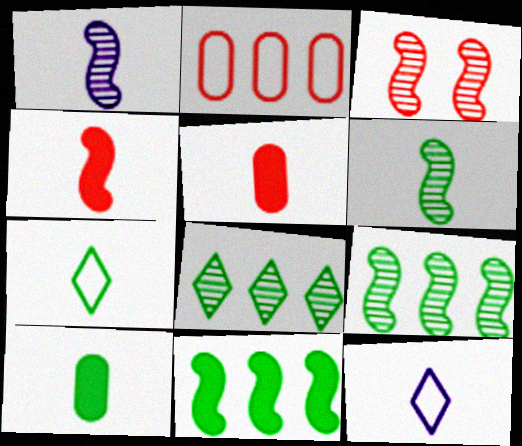[[1, 3, 9], 
[1, 5, 7], 
[5, 6, 12], 
[6, 7, 10]]